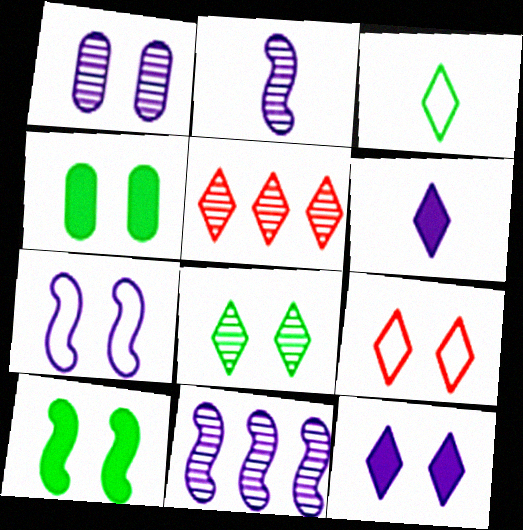[[1, 7, 12], 
[1, 9, 10], 
[3, 5, 12], 
[8, 9, 12]]